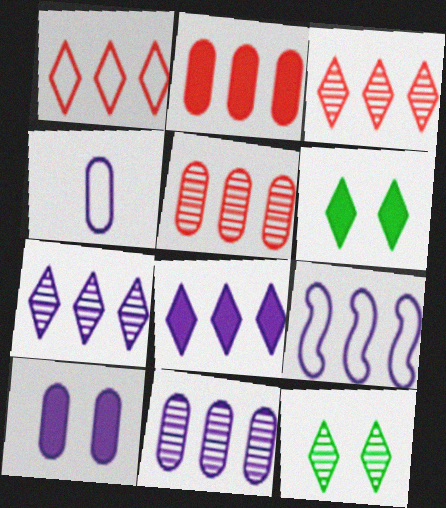[[4, 10, 11], 
[8, 9, 11]]